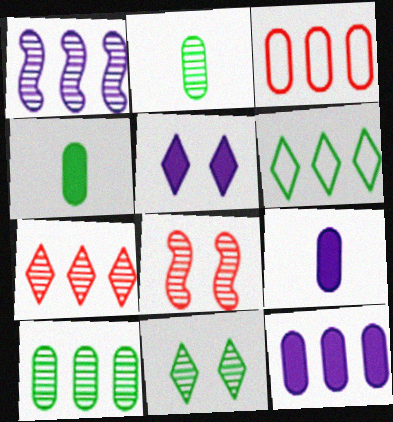[[1, 7, 10], 
[3, 10, 12], 
[6, 8, 9]]